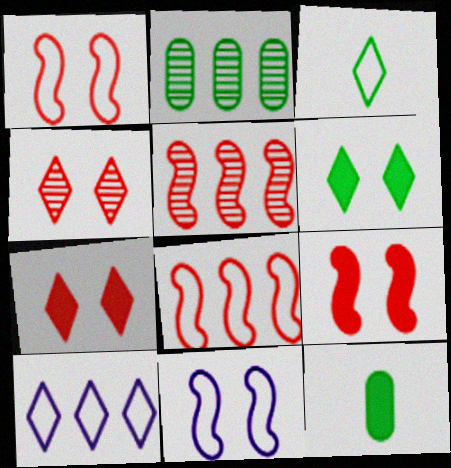[]